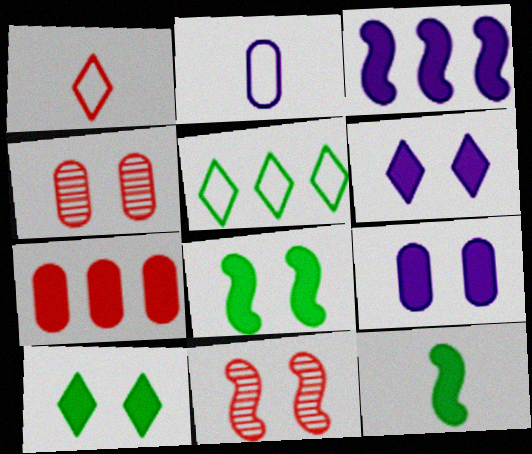[[1, 7, 11], 
[6, 7, 12]]